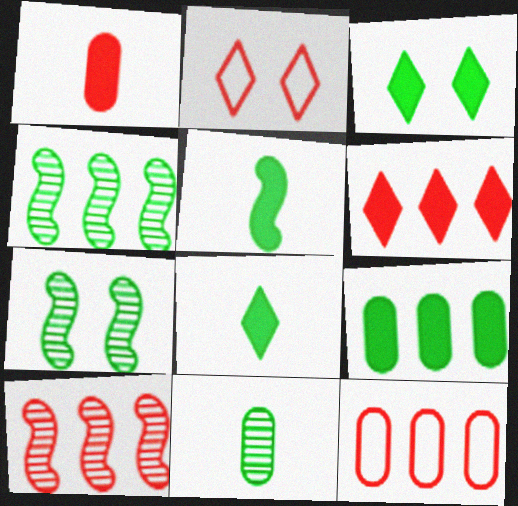[[1, 2, 10], 
[3, 5, 9], 
[6, 10, 12]]